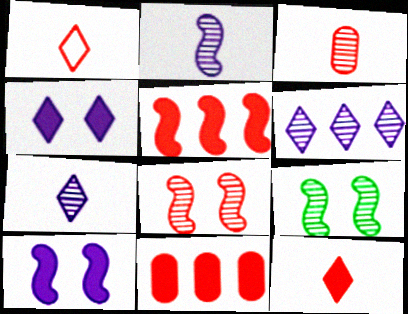[[1, 8, 11], 
[3, 6, 9]]